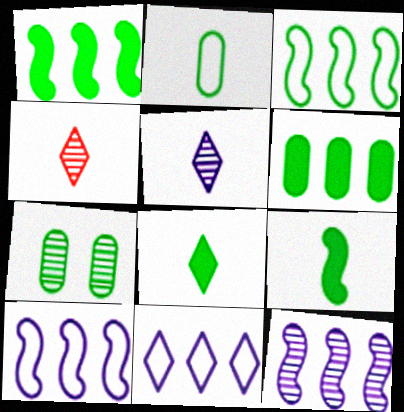[[2, 6, 7], 
[3, 7, 8], 
[4, 7, 12]]